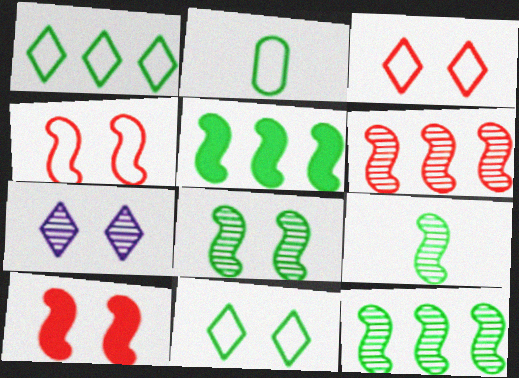[[8, 9, 12]]